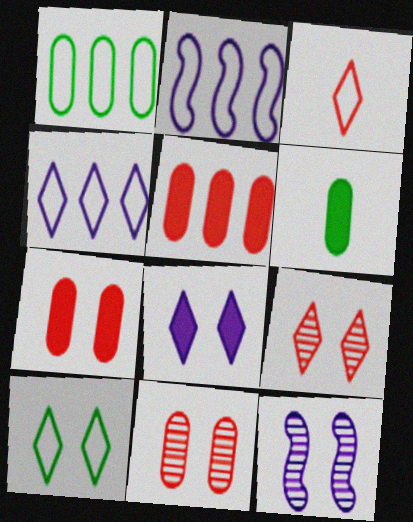[[2, 6, 9], 
[3, 4, 10], 
[7, 10, 12], 
[8, 9, 10]]